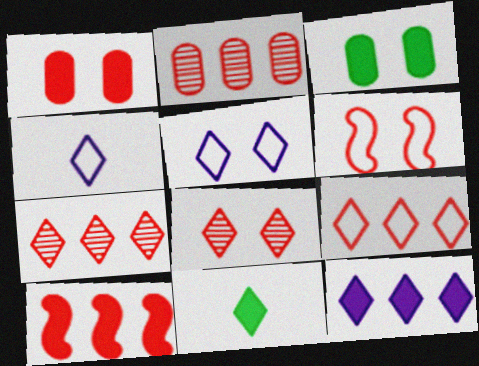[[1, 6, 8], 
[2, 9, 10], 
[5, 7, 11]]